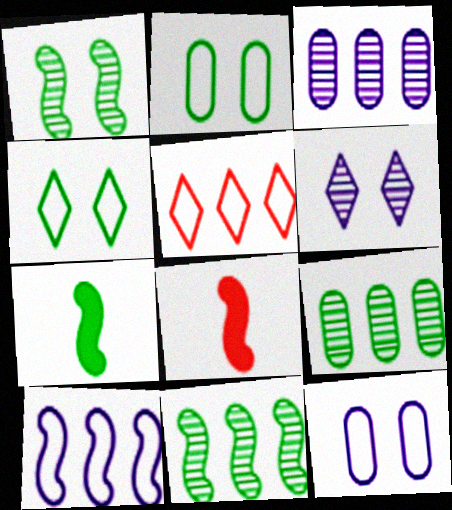[[1, 8, 10], 
[3, 4, 8], 
[4, 7, 9]]